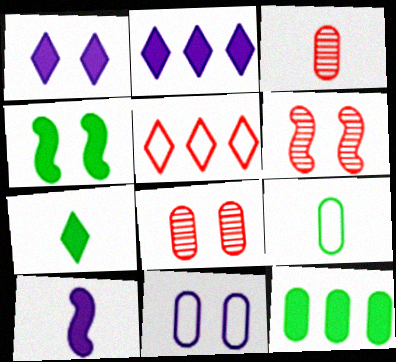[[2, 6, 9], 
[3, 11, 12], 
[4, 7, 12]]